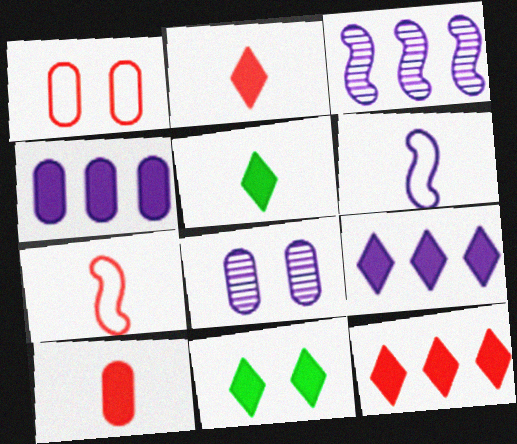[[1, 3, 5], 
[2, 9, 11], 
[6, 8, 9]]